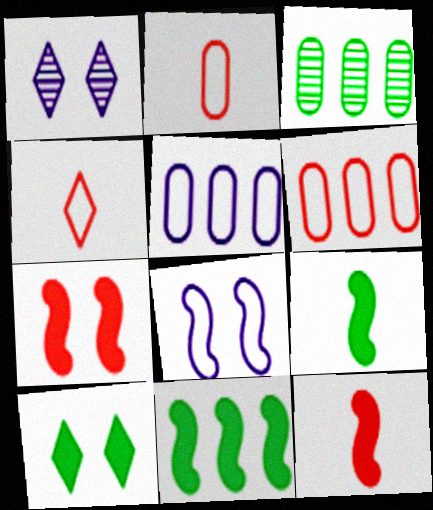[[1, 2, 11], 
[1, 6, 9]]